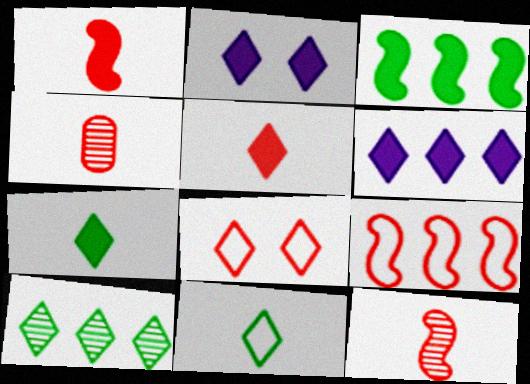[]